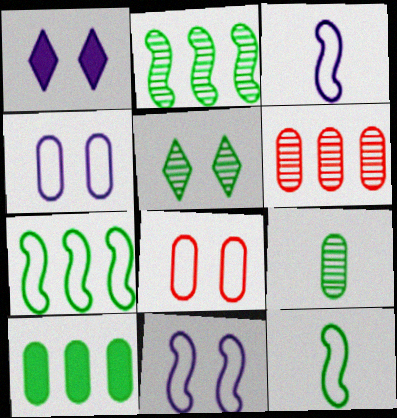[[1, 6, 12], 
[2, 5, 9], 
[5, 10, 12]]